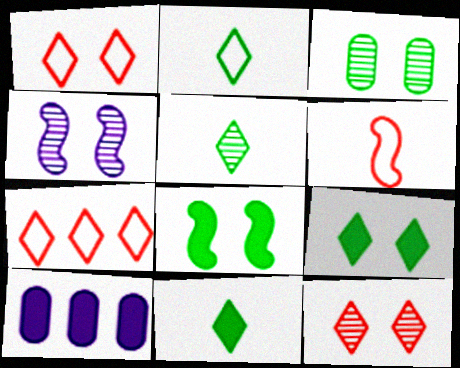[[2, 5, 11], 
[3, 4, 12]]